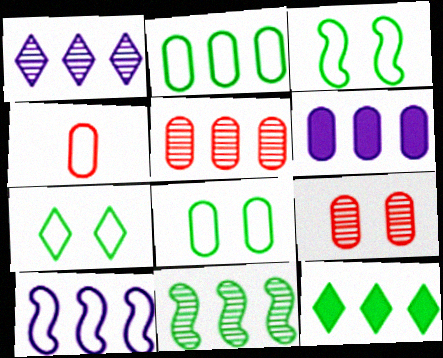[[1, 5, 11], 
[1, 6, 10], 
[2, 5, 6], 
[2, 11, 12], 
[3, 7, 8], 
[4, 7, 10], 
[5, 10, 12]]